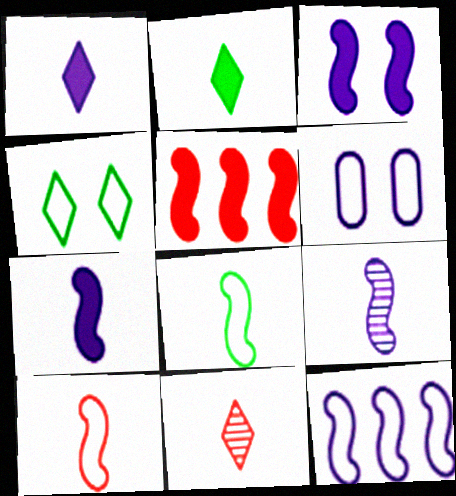[[3, 9, 12]]